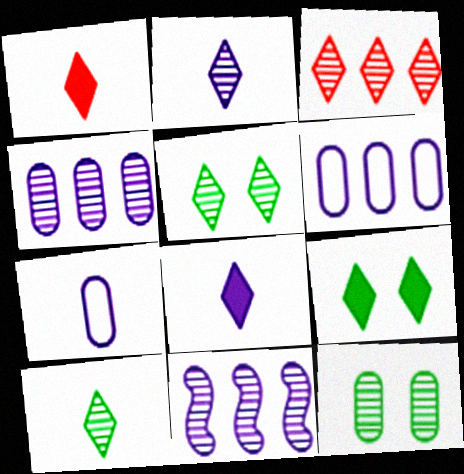[[2, 3, 5]]